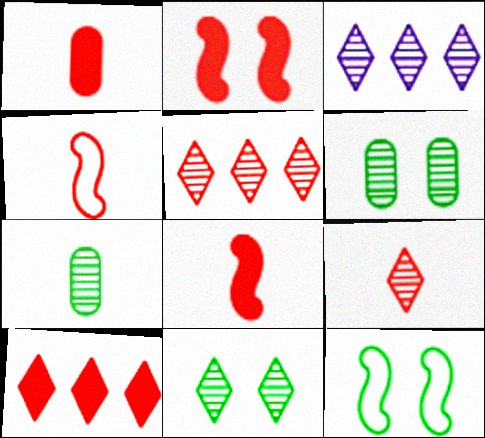[[1, 2, 10], 
[1, 3, 12], 
[1, 4, 9], 
[3, 9, 11]]